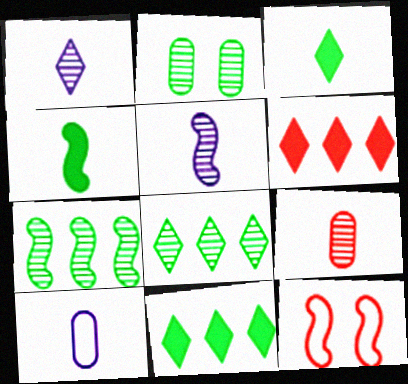[[6, 9, 12]]